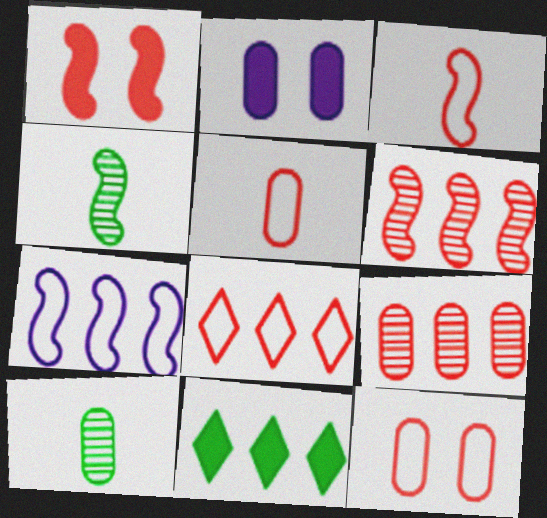[[1, 3, 6], 
[1, 4, 7], 
[2, 4, 8], 
[3, 8, 12], 
[7, 9, 11]]